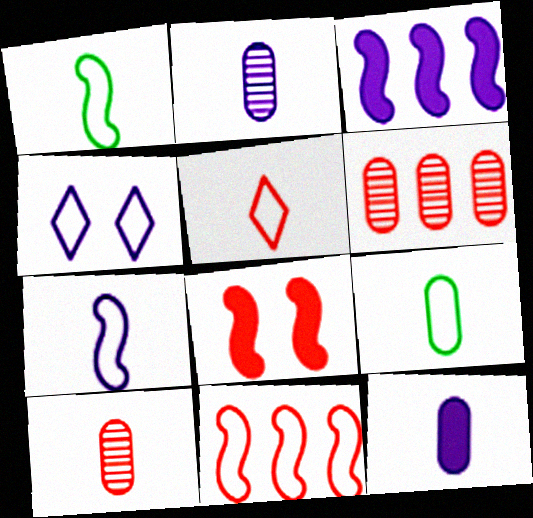[[2, 3, 4], 
[4, 9, 11], 
[5, 6, 8], 
[5, 7, 9], 
[9, 10, 12]]